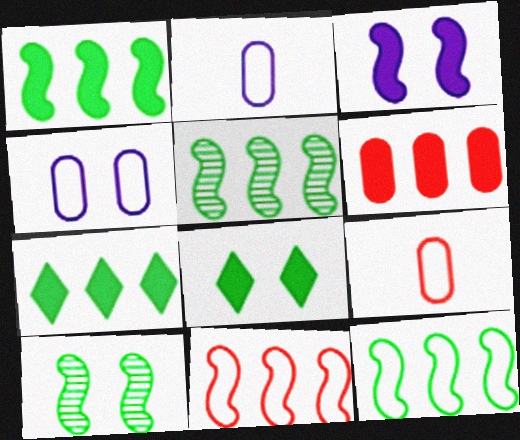[[1, 5, 12]]